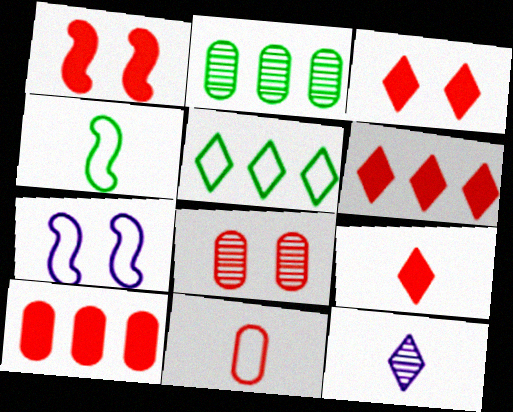[[1, 9, 10], 
[2, 7, 9], 
[3, 5, 12], 
[3, 6, 9], 
[5, 7, 11], 
[8, 10, 11]]